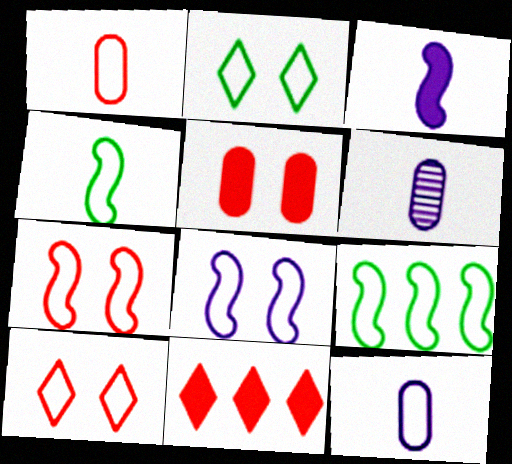[[9, 10, 12]]